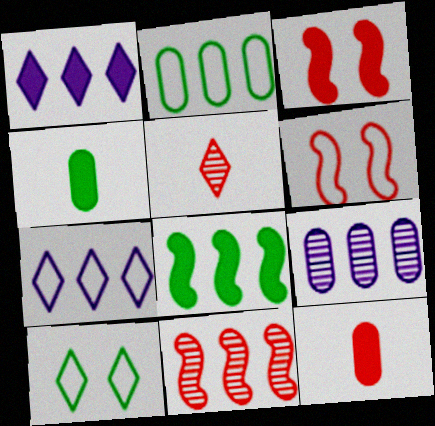[[1, 2, 11], 
[1, 3, 4], 
[1, 5, 10]]